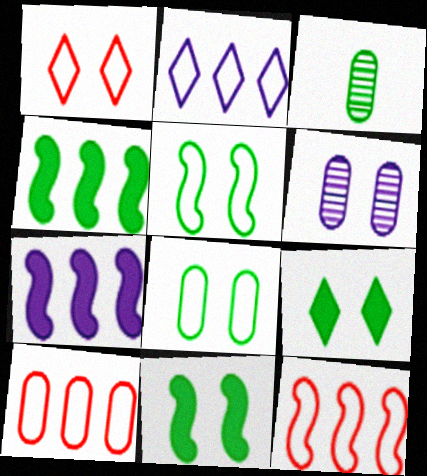[[1, 3, 7], 
[1, 6, 11]]